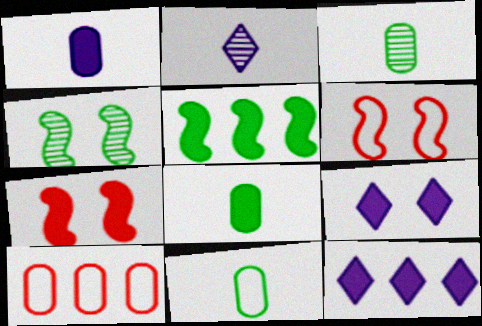[[3, 6, 12], 
[3, 8, 11], 
[7, 8, 12]]